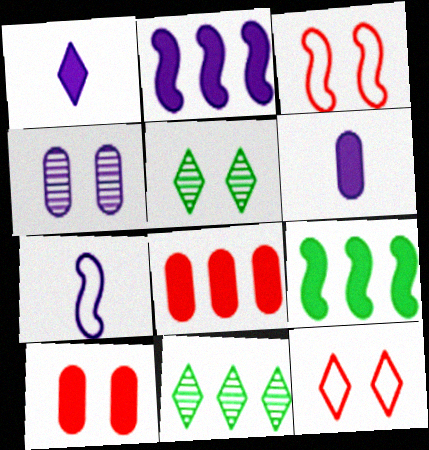[[1, 9, 10], 
[1, 11, 12], 
[3, 6, 11], 
[5, 7, 8], 
[7, 10, 11]]